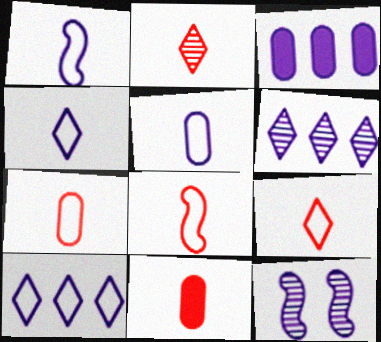[[1, 4, 5], 
[2, 8, 11], 
[3, 4, 12], 
[7, 8, 9]]